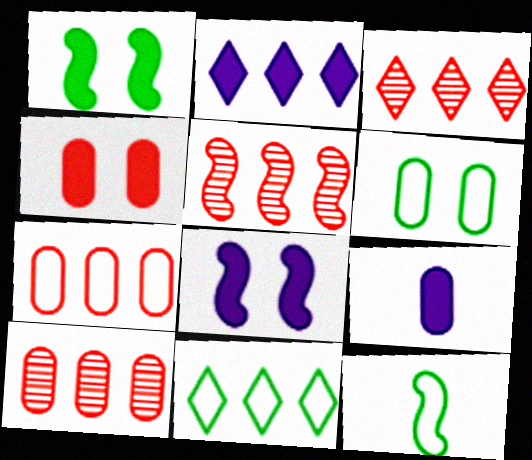[[2, 3, 11], 
[2, 8, 9], 
[3, 5, 10], 
[5, 8, 12], 
[6, 9, 10], 
[6, 11, 12]]